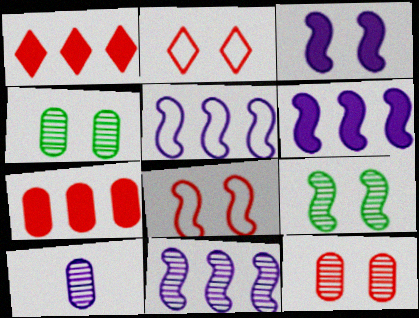[[2, 3, 4], 
[3, 8, 9], 
[5, 6, 11]]